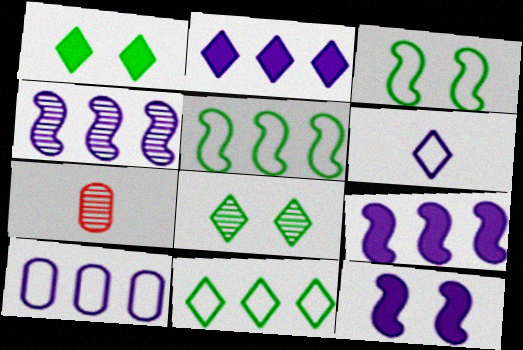[[2, 3, 7], 
[2, 4, 10], 
[4, 7, 8], 
[7, 11, 12]]